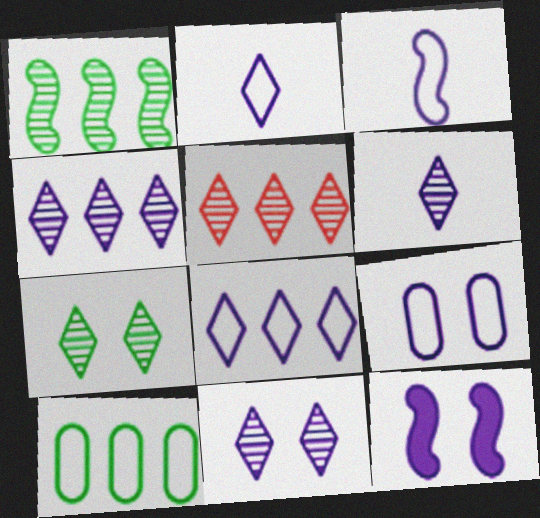[[3, 8, 9], 
[4, 6, 11], 
[5, 6, 7], 
[9, 11, 12]]